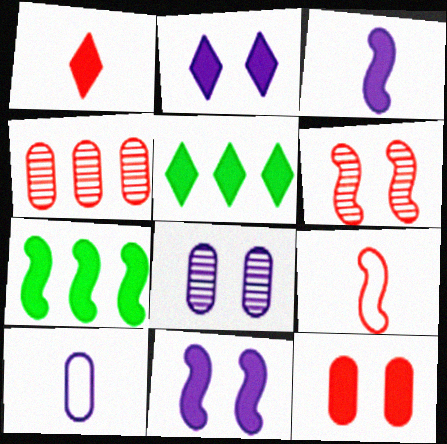[[1, 2, 5], 
[3, 5, 12], 
[5, 6, 10], 
[5, 8, 9]]